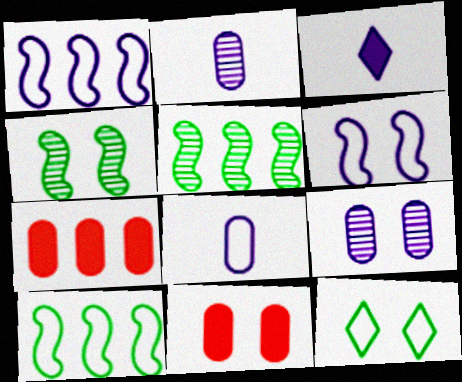[[1, 3, 9]]